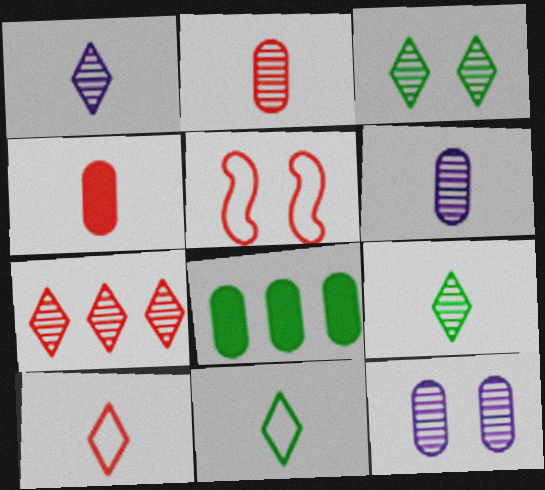[[1, 3, 7], 
[1, 5, 8], 
[4, 5, 7]]